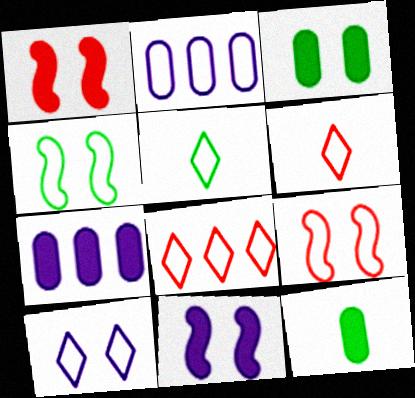[[2, 4, 6], 
[2, 5, 9], 
[5, 8, 10]]